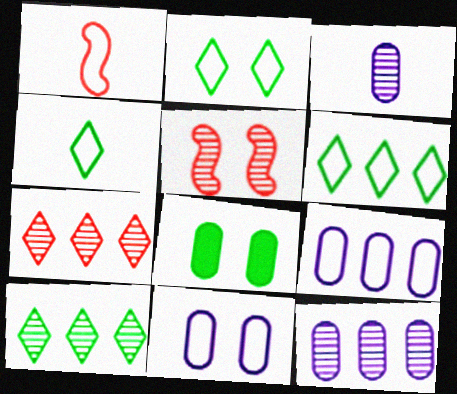[[1, 2, 9], 
[1, 6, 11], 
[2, 4, 6], 
[3, 5, 10]]